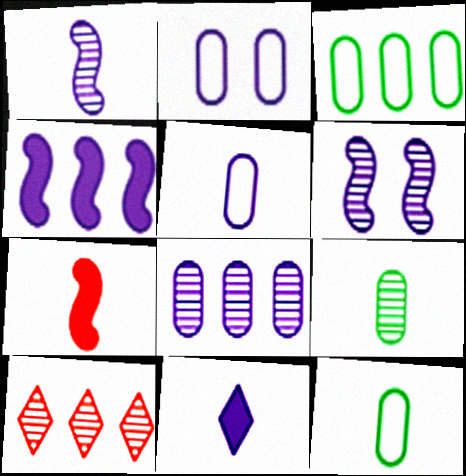[[1, 5, 11], 
[3, 4, 10], 
[6, 9, 10]]